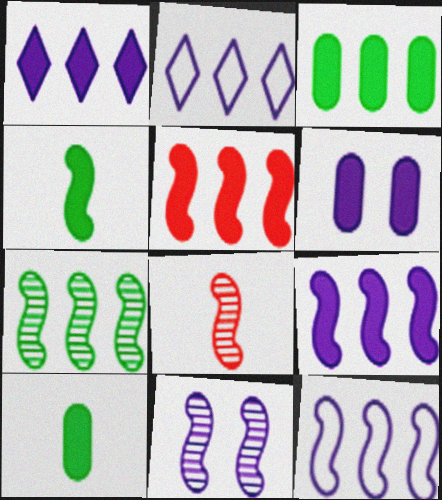[[1, 3, 5], 
[5, 7, 12], 
[7, 8, 11]]